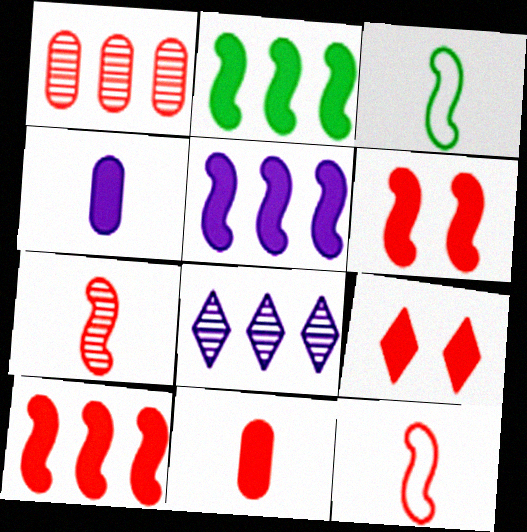[[1, 9, 12], 
[2, 4, 9], 
[2, 5, 10], 
[9, 10, 11]]